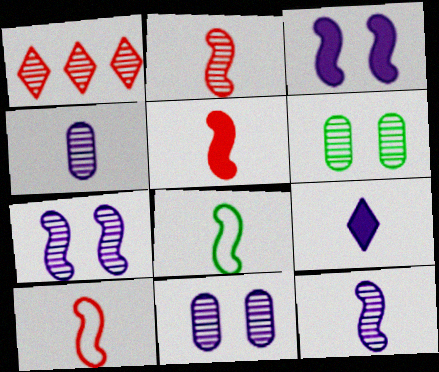[[1, 6, 12], 
[2, 5, 10], 
[5, 8, 12]]